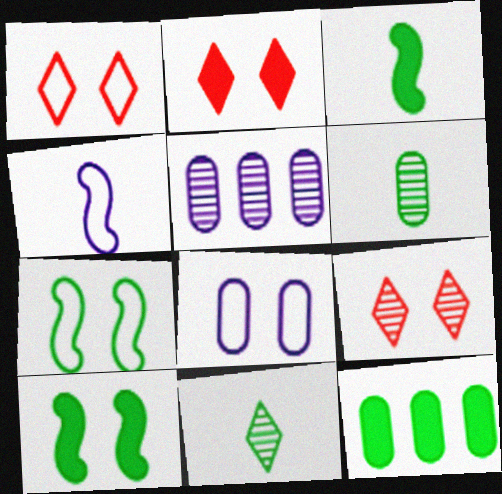[[1, 2, 9], 
[1, 3, 5], 
[1, 7, 8], 
[4, 9, 12], 
[7, 11, 12], 
[8, 9, 10]]